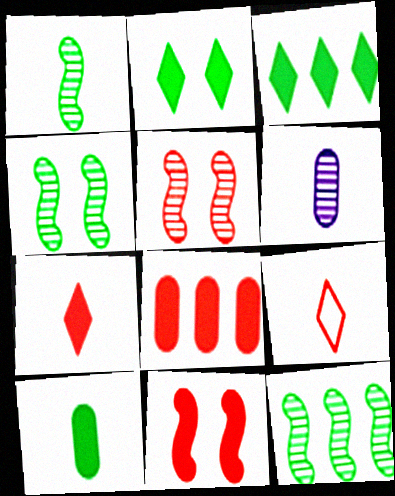[[1, 4, 12], 
[5, 8, 9], 
[7, 8, 11]]